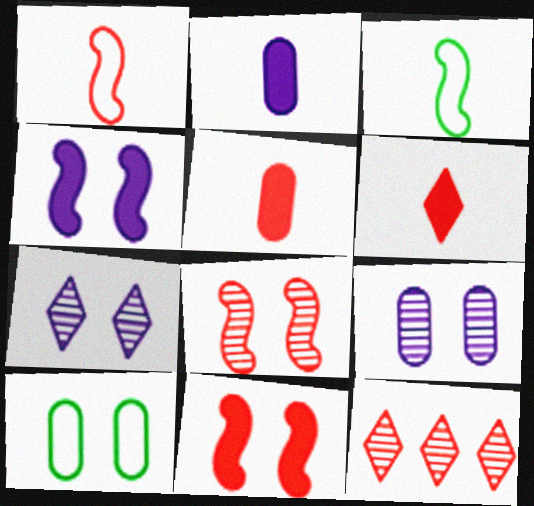[[7, 10, 11]]